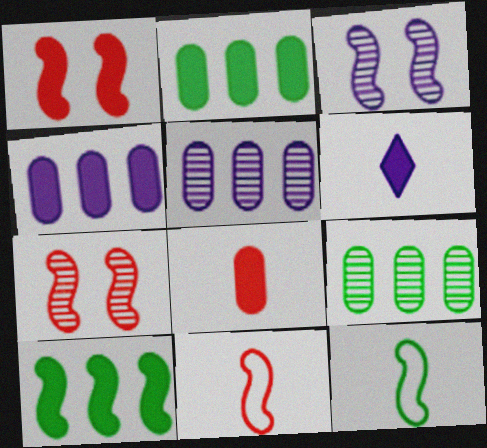[[1, 2, 6], 
[3, 10, 11]]